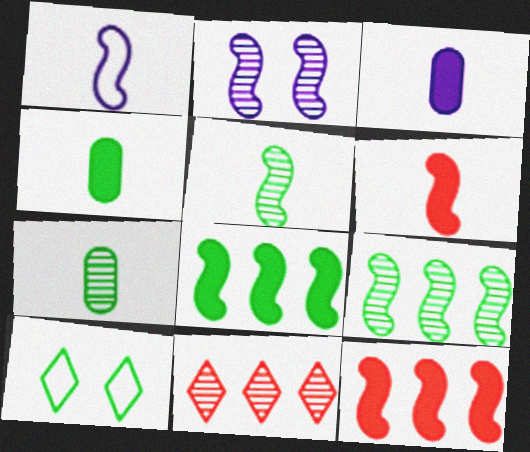[[1, 5, 6], 
[2, 7, 11], 
[4, 9, 10], 
[7, 8, 10]]